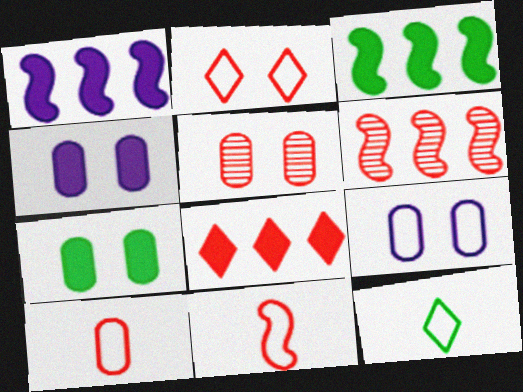[[1, 5, 12], 
[4, 6, 12], 
[5, 7, 9], 
[5, 8, 11]]